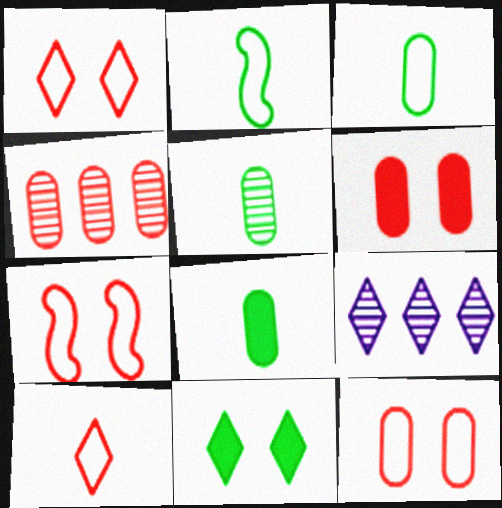[[1, 7, 12], 
[2, 6, 9], 
[3, 5, 8], 
[7, 8, 9], 
[9, 10, 11]]